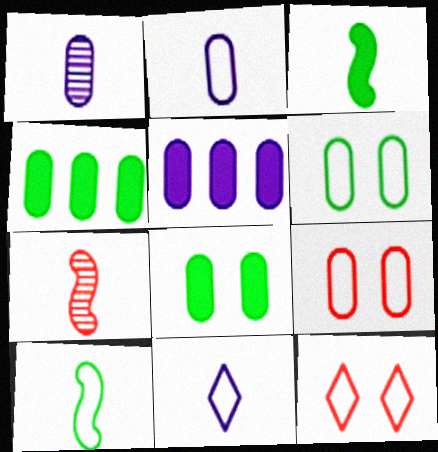[[1, 4, 9]]